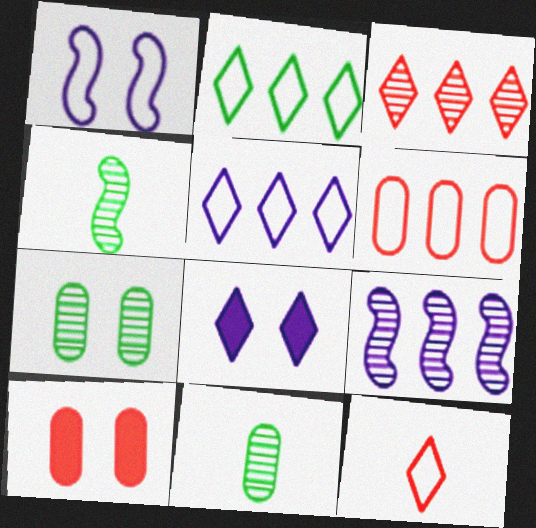[[4, 5, 10], 
[4, 6, 8]]